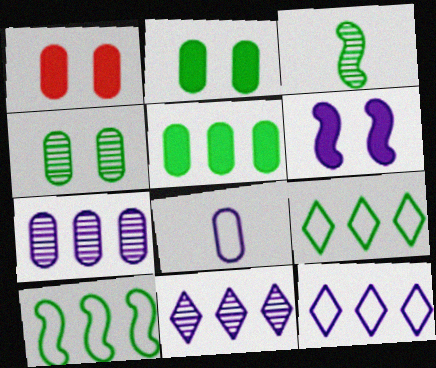[[1, 3, 12], 
[2, 3, 9], 
[6, 8, 11]]